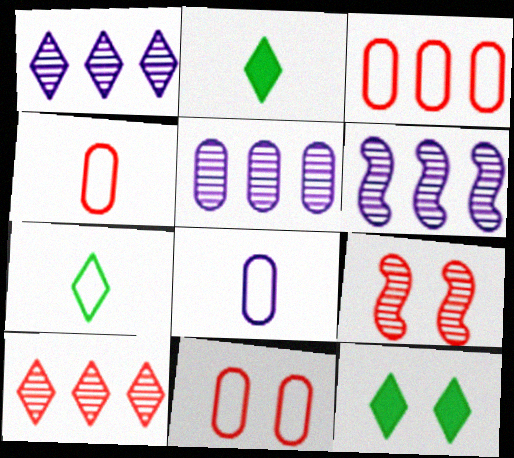[[1, 5, 6], 
[2, 6, 11], 
[3, 4, 11], 
[4, 6, 12]]